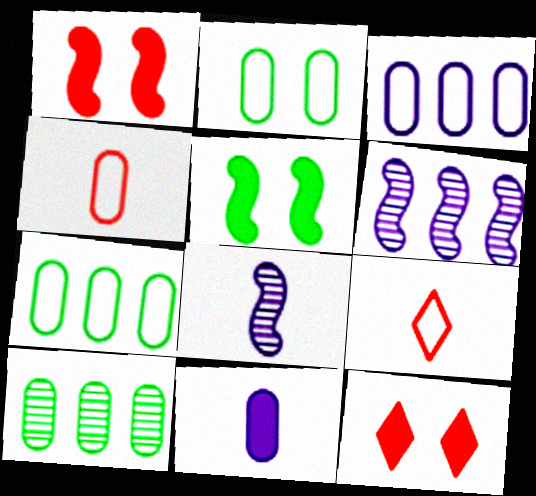[[2, 3, 4], 
[7, 8, 12]]